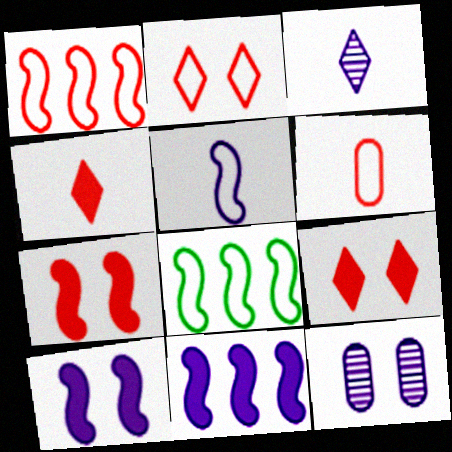[[1, 2, 6], 
[4, 8, 12]]